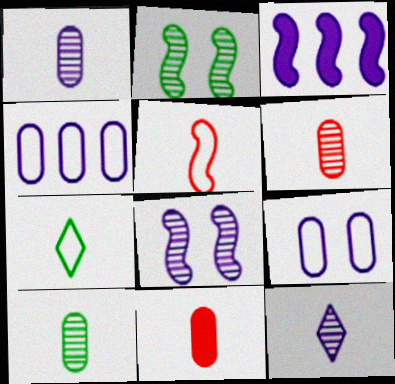[[1, 6, 10], 
[2, 3, 5], 
[3, 9, 12]]